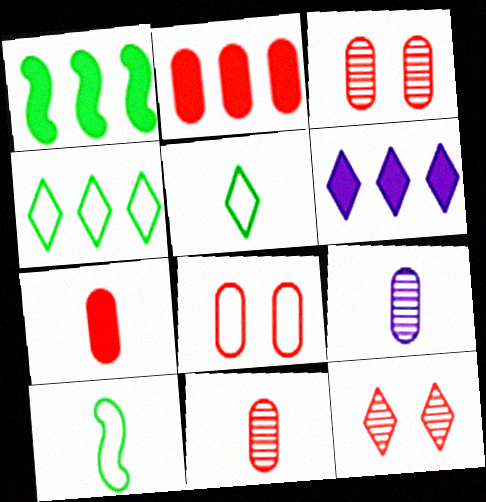[[1, 2, 6], 
[2, 8, 11], 
[3, 6, 10], 
[5, 6, 12]]